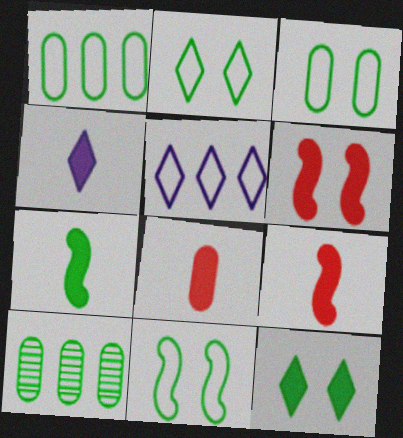[[2, 3, 11], 
[2, 7, 10], 
[4, 7, 8]]